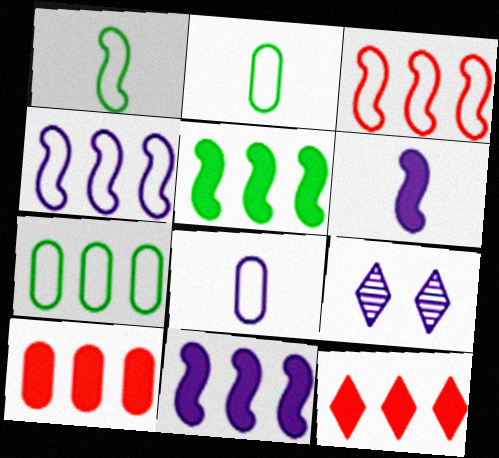[[1, 9, 10], 
[8, 9, 11]]